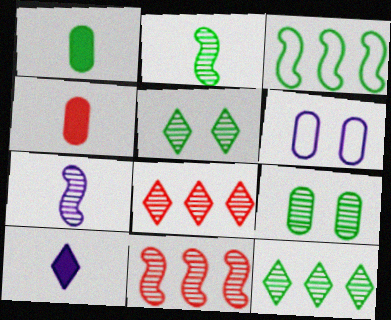[[1, 3, 5], 
[2, 9, 12], 
[7, 8, 9]]